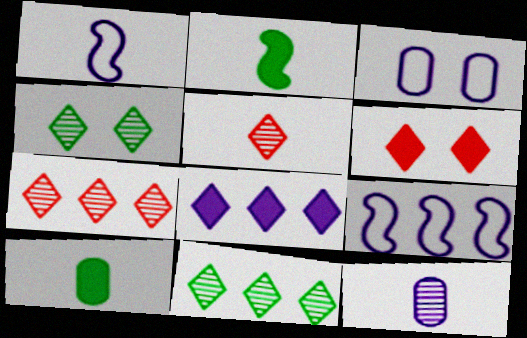[[1, 5, 10], 
[2, 3, 7]]